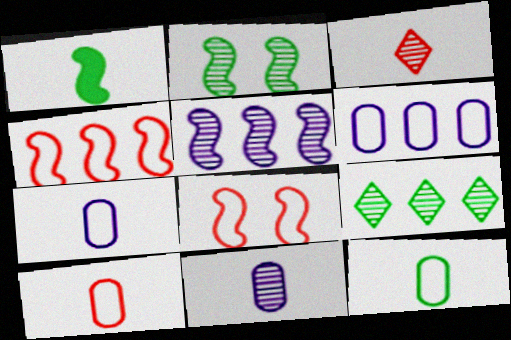[[1, 3, 7], 
[1, 5, 8], 
[7, 10, 12]]